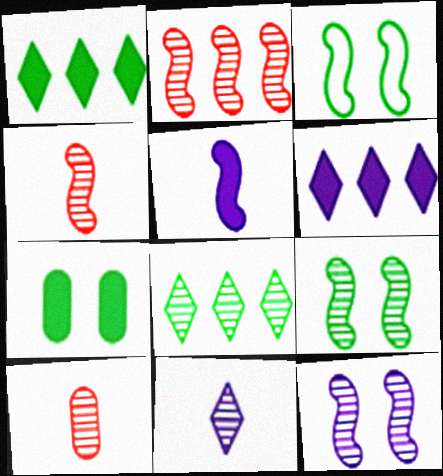[[2, 3, 5], 
[3, 6, 10], 
[8, 10, 12]]